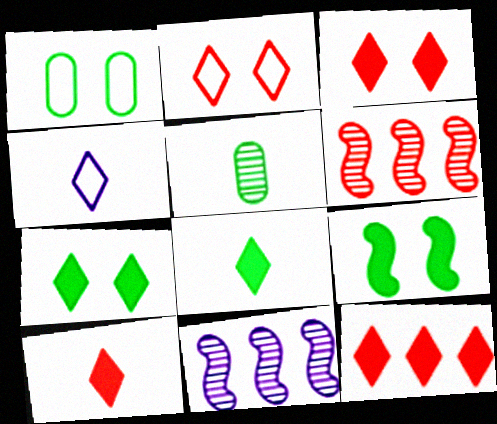[[1, 10, 11], 
[3, 10, 12]]